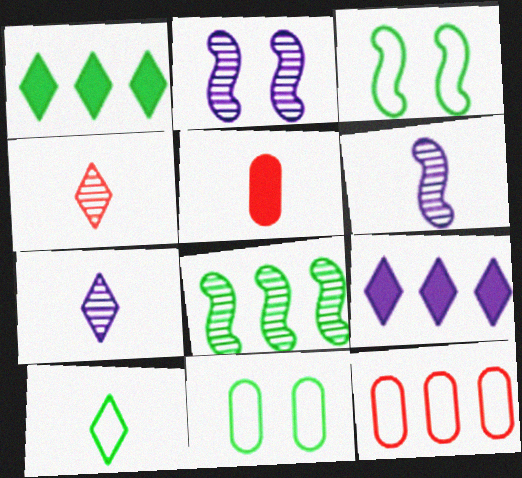[[5, 6, 10], 
[8, 9, 12]]